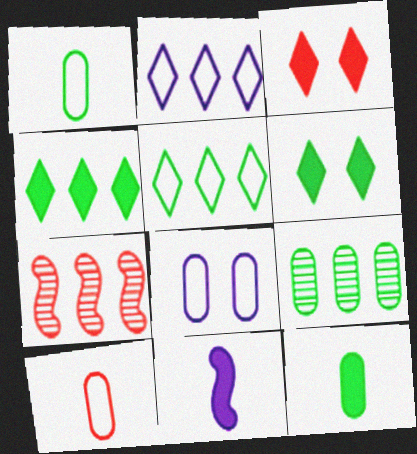[[3, 7, 10]]